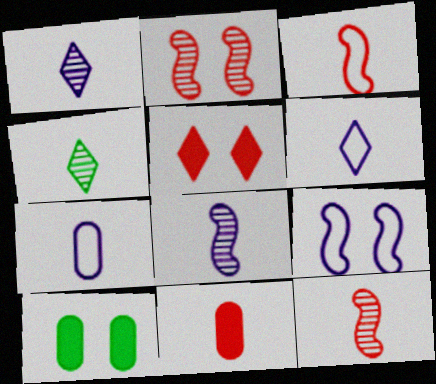[]